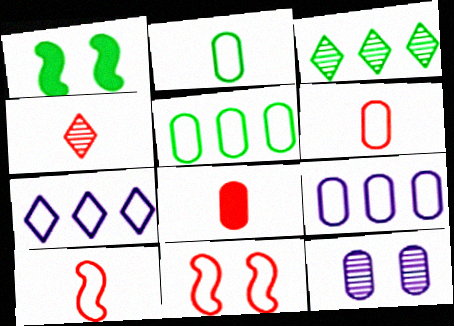[[1, 2, 3], 
[1, 4, 9], 
[2, 7, 11], 
[4, 8, 10], 
[5, 8, 12]]